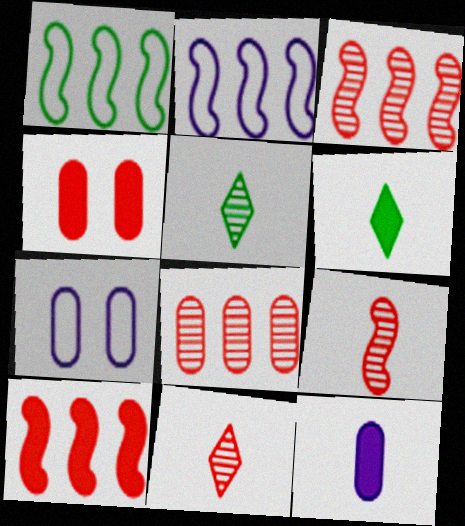[[2, 4, 5], 
[3, 6, 7], 
[5, 7, 10]]